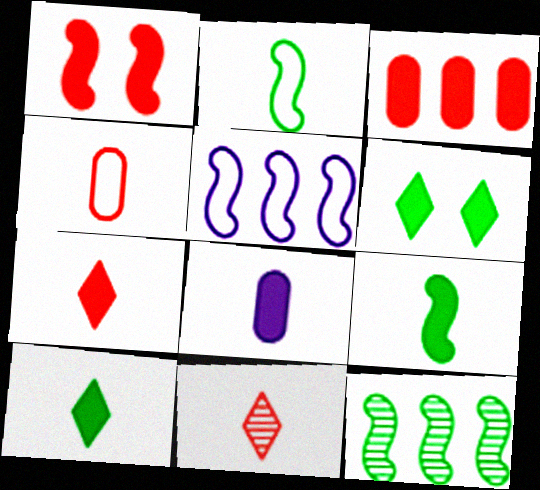[[1, 3, 7], 
[2, 8, 11], 
[7, 8, 9]]